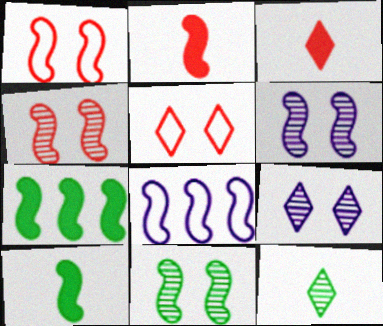[[2, 8, 11], 
[4, 6, 11], 
[4, 8, 10]]